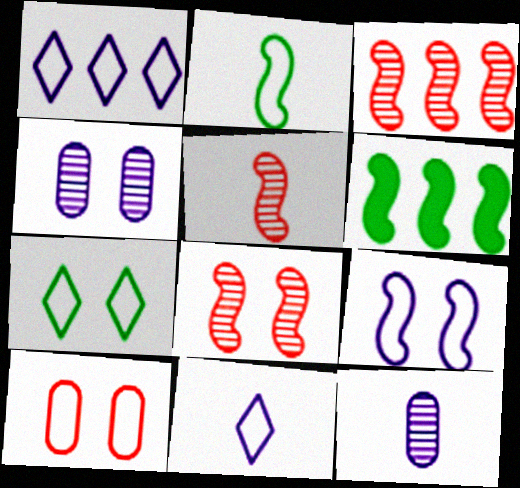[[1, 2, 10], 
[3, 5, 8], 
[5, 6, 9], 
[7, 9, 10]]